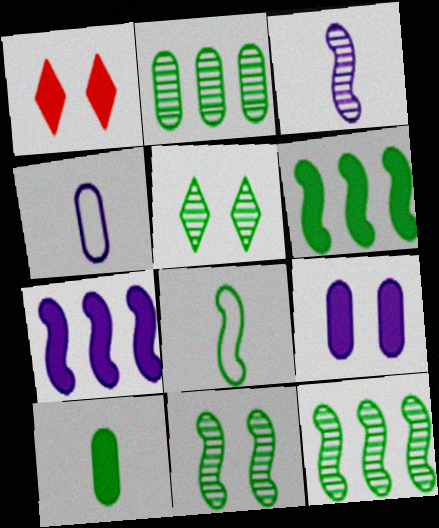[[1, 4, 12], 
[1, 7, 10], 
[6, 8, 11]]